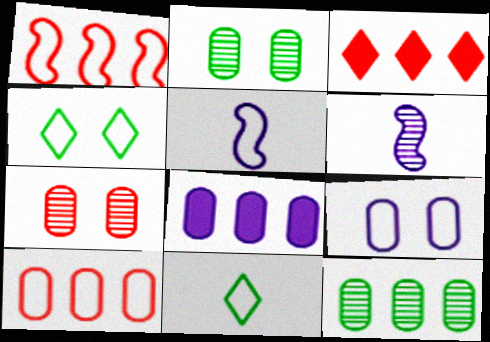[[1, 9, 11], 
[2, 3, 5], 
[4, 5, 10], 
[8, 10, 12]]